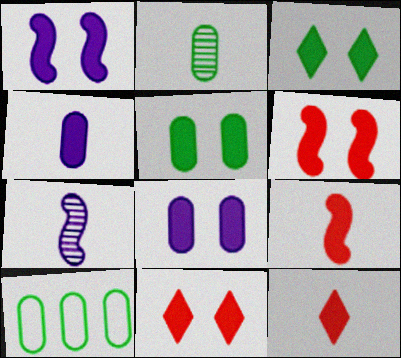[[1, 5, 11], 
[2, 5, 10], 
[3, 6, 8], 
[7, 10, 11]]